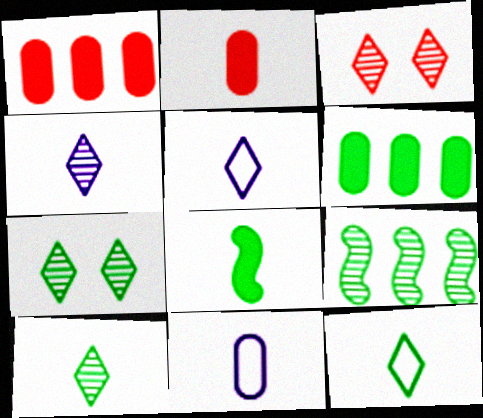[]